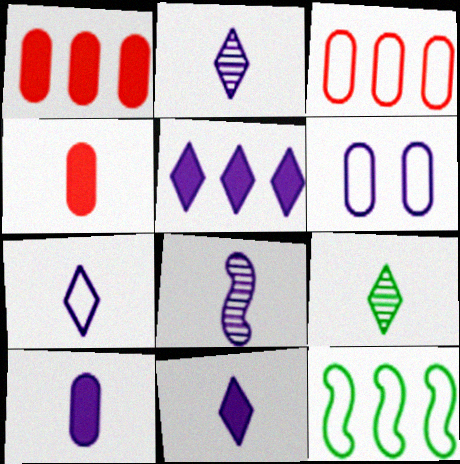[[2, 7, 11], 
[5, 6, 8], 
[7, 8, 10]]